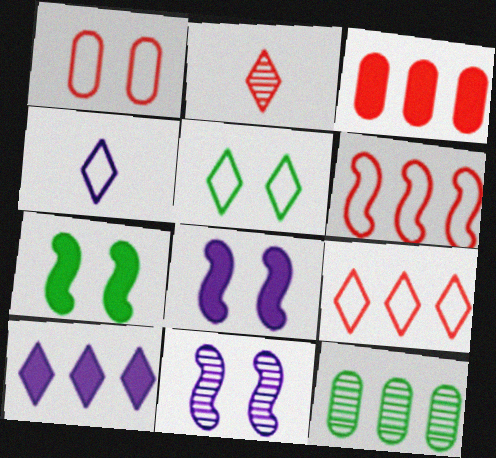[[2, 5, 10], 
[2, 11, 12], 
[4, 5, 9], 
[6, 10, 12]]